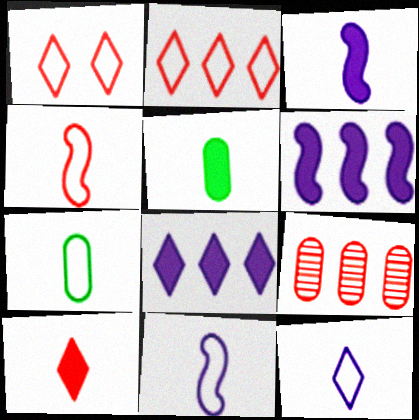[[3, 5, 10], 
[4, 7, 12]]